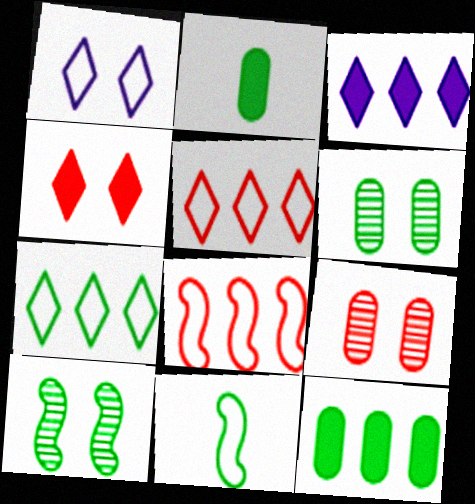[[2, 7, 10], 
[3, 9, 11]]